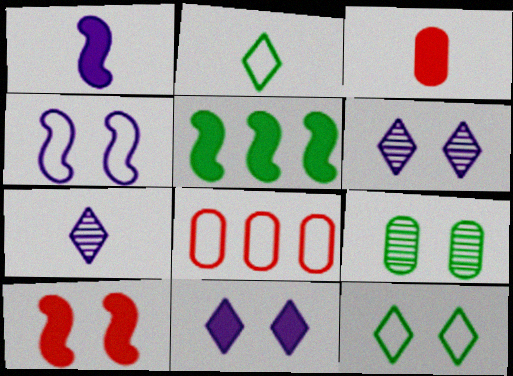[[1, 5, 10], 
[2, 4, 8], 
[2, 5, 9], 
[3, 5, 11]]